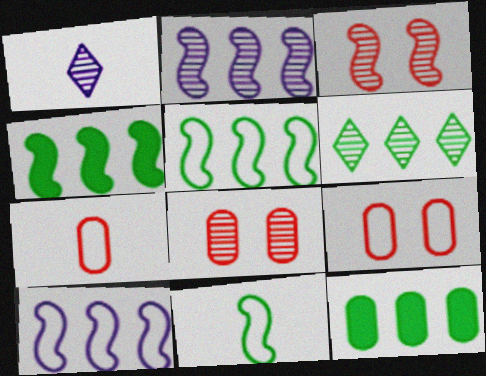[[1, 4, 9], 
[5, 6, 12]]